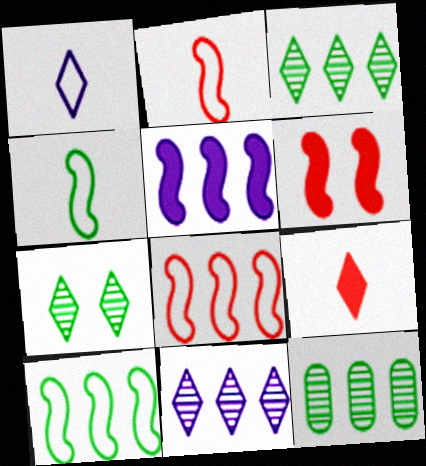[[1, 6, 12]]